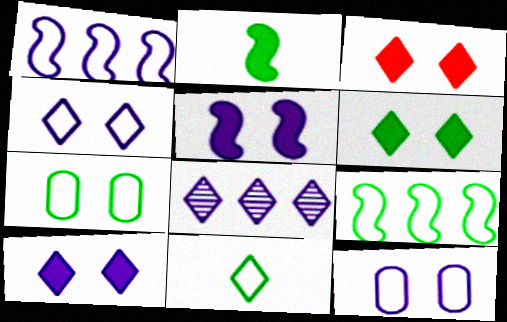[[3, 6, 10], 
[3, 8, 11], 
[7, 9, 11]]